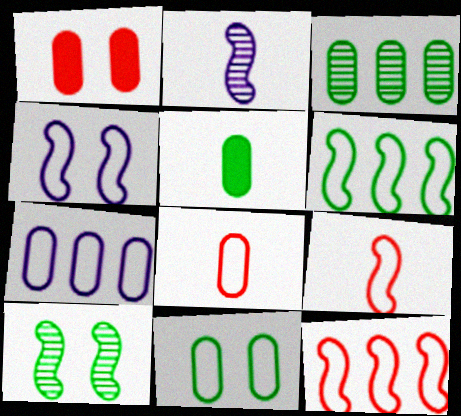[[3, 5, 11], 
[4, 6, 9], 
[7, 8, 11]]